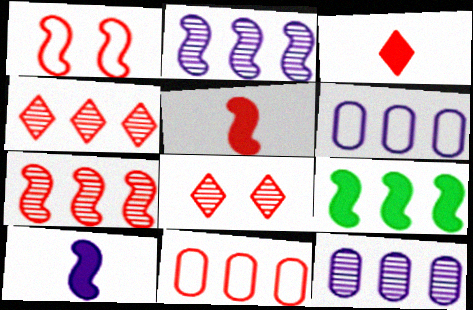[[1, 5, 7], 
[4, 6, 9], 
[5, 8, 11]]